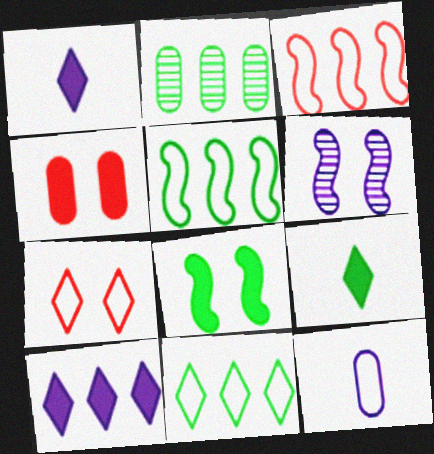[[2, 3, 10], 
[2, 4, 12], 
[5, 7, 12], 
[6, 10, 12]]